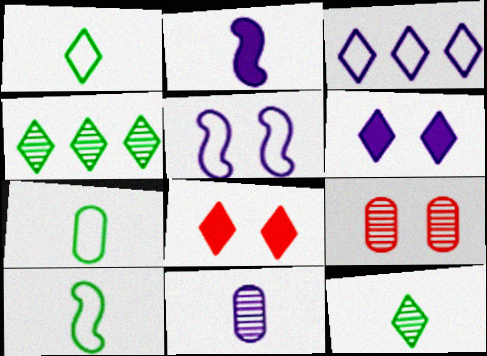[[1, 7, 10], 
[3, 8, 12]]